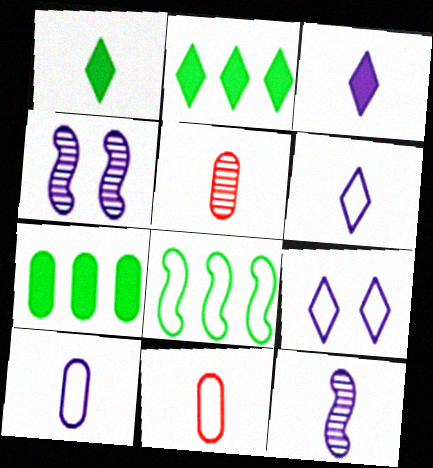[[1, 11, 12], 
[2, 4, 11], 
[3, 10, 12], 
[8, 9, 11]]